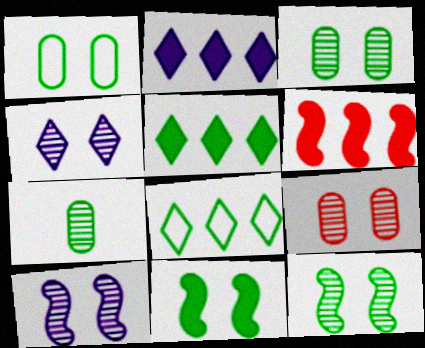[[4, 9, 12], 
[7, 8, 11]]